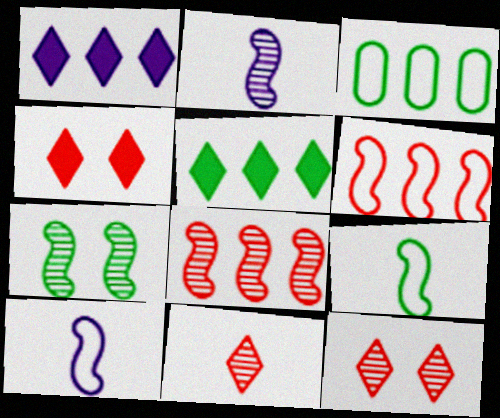[[1, 3, 8], 
[2, 3, 4], 
[2, 7, 8]]